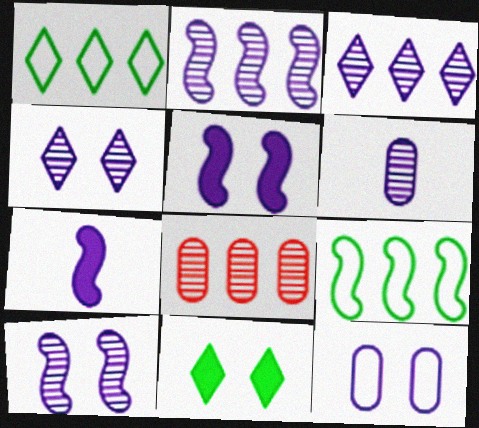[[2, 4, 6], 
[3, 6, 10], 
[3, 7, 12], 
[4, 5, 12]]